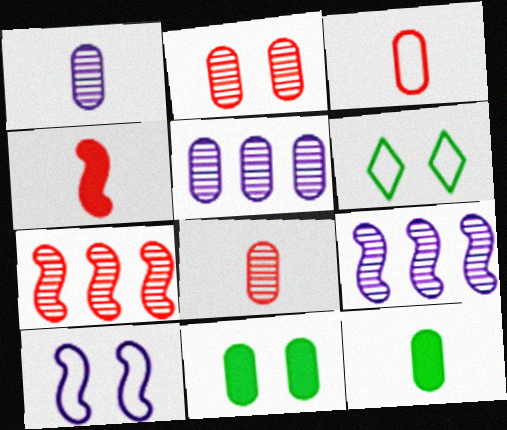[[1, 3, 12], 
[3, 5, 11], 
[4, 5, 6]]